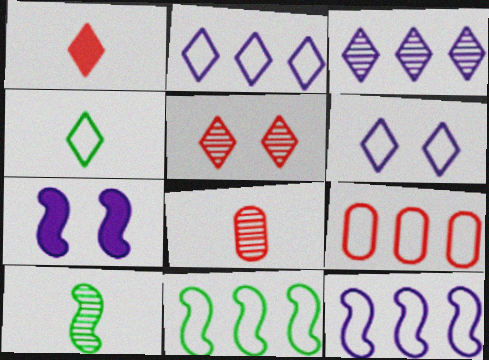[[2, 9, 11]]